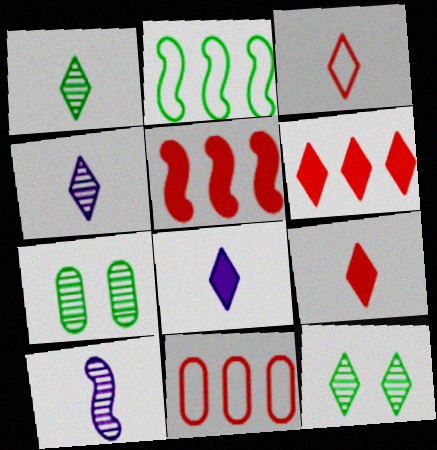[[1, 3, 8]]